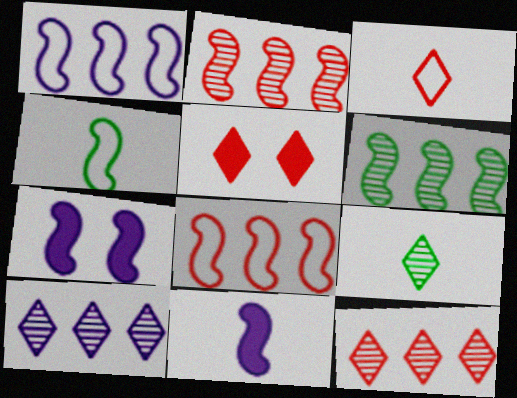[[2, 4, 7], 
[3, 5, 12]]